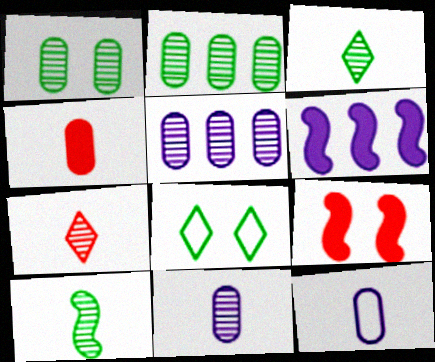[[7, 10, 11]]